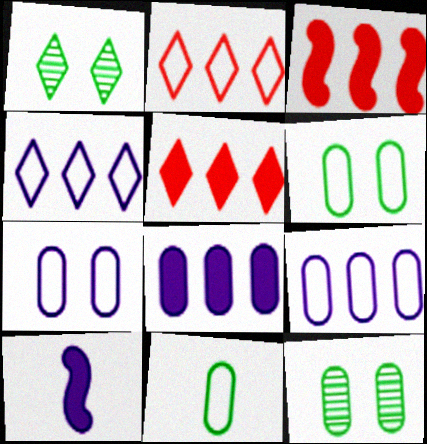[[2, 10, 12]]